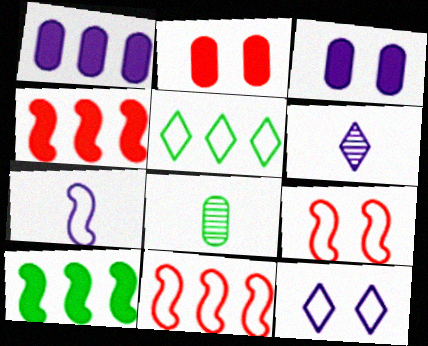[[4, 8, 12]]